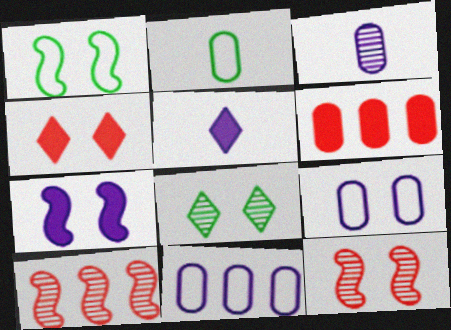[[1, 7, 12], 
[3, 8, 10]]